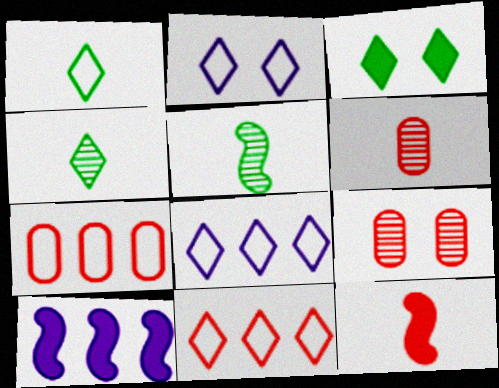[[1, 2, 11], 
[1, 9, 10], 
[9, 11, 12]]